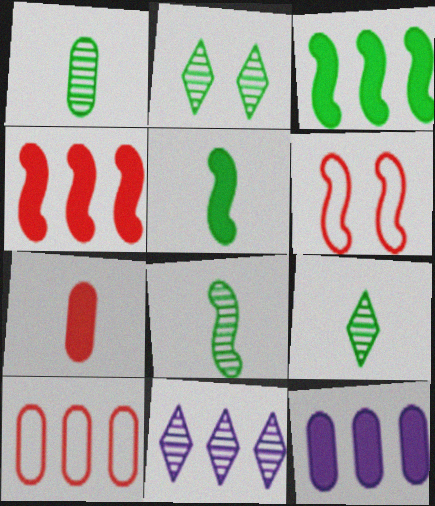[[1, 8, 9], 
[3, 10, 11], 
[6, 9, 12]]